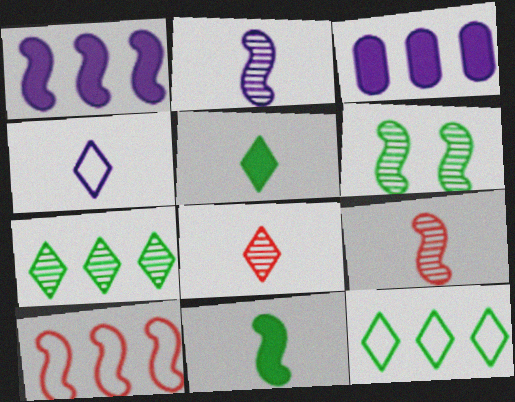[[3, 7, 10], 
[4, 5, 8]]